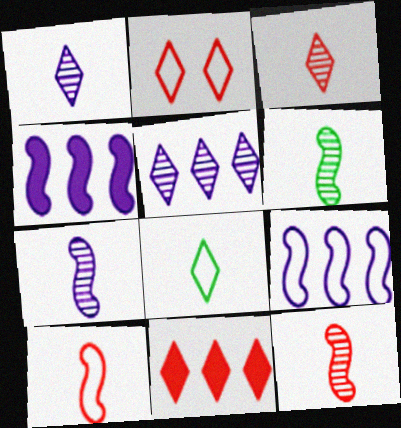[[2, 3, 11], 
[6, 7, 12]]